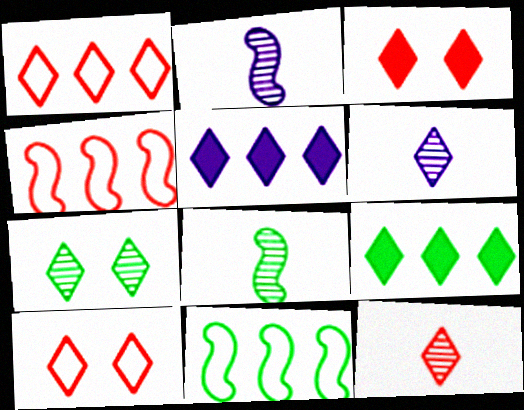[[1, 3, 12], 
[6, 9, 10]]